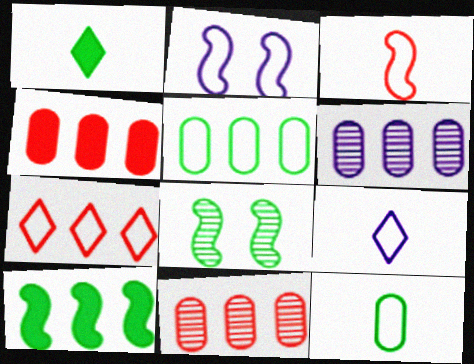[[1, 2, 11], 
[1, 5, 8], 
[2, 7, 12], 
[3, 9, 12], 
[4, 5, 6], 
[4, 8, 9], 
[6, 7, 10]]